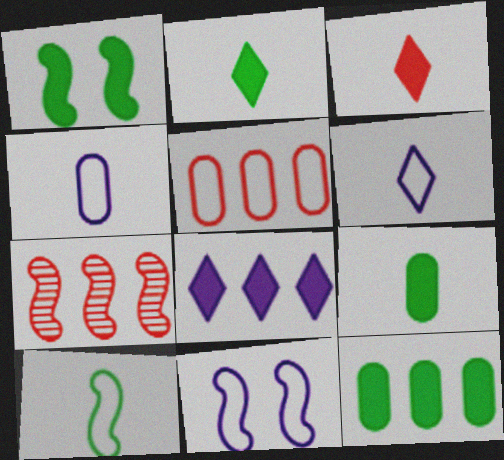[[1, 2, 12]]